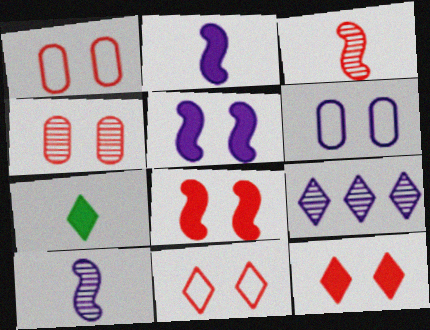[[2, 6, 9], 
[4, 8, 11], 
[7, 9, 11]]